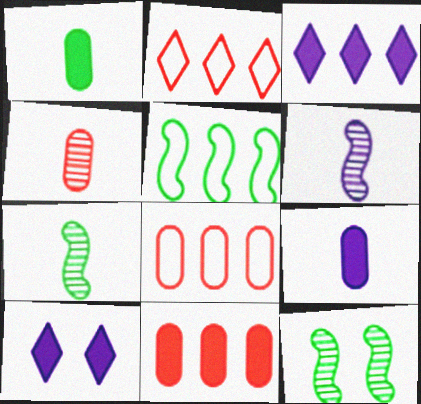[[2, 9, 12], 
[4, 5, 10], 
[7, 8, 10]]